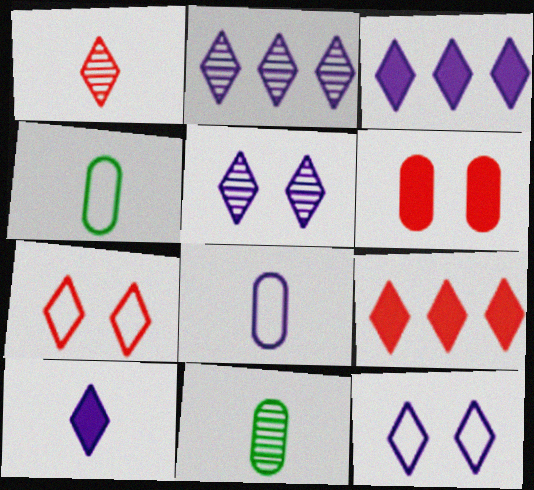[[1, 7, 9], 
[2, 10, 12]]